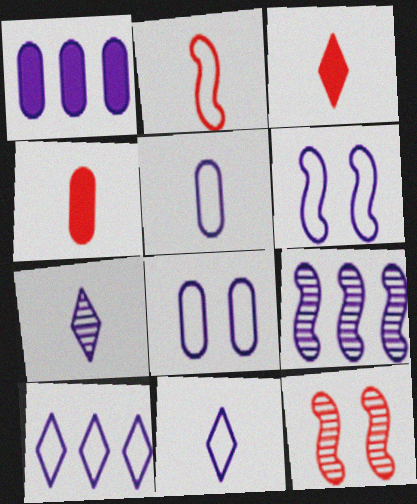[[1, 6, 7], 
[1, 9, 10], 
[5, 6, 10]]